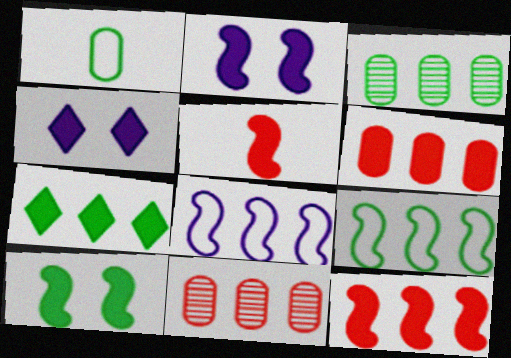[[3, 7, 9], 
[7, 8, 11]]